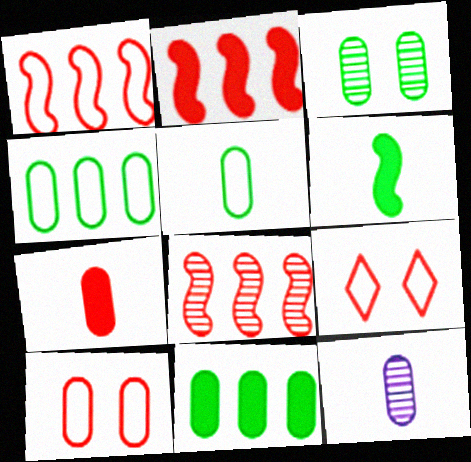[[1, 2, 8], 
[3, 5, 11], 
[5, 7, 12], 
[7, 8, 9], 
[10, 11, 12]]